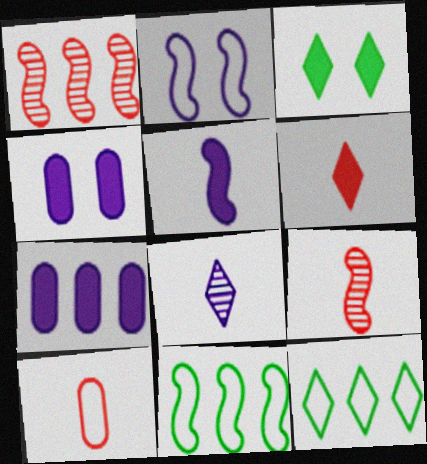[[1, 7, 12], 
[2, 7, 8], 
[2, 10, 12], 
[4, 9, 12], 
[6, 9, 10]]